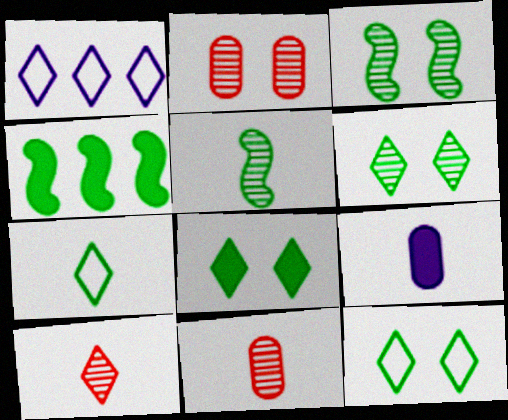[[1, 8, 10], 
[6, 8, 12]]